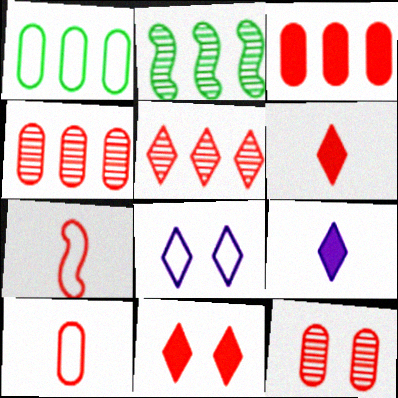[[1, 7, 8], 
[3, 10, 12], 
[4, 7, 11]]